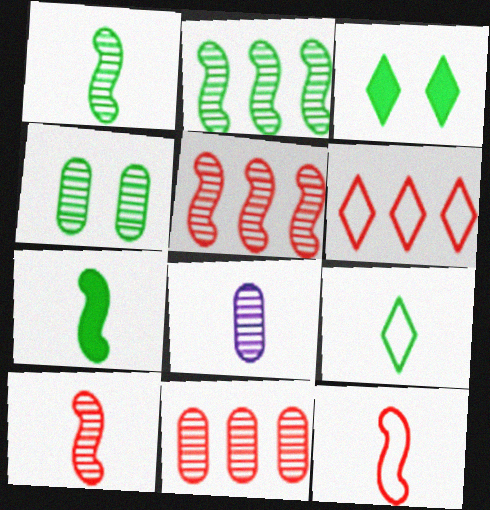[[4, 8, 11]]